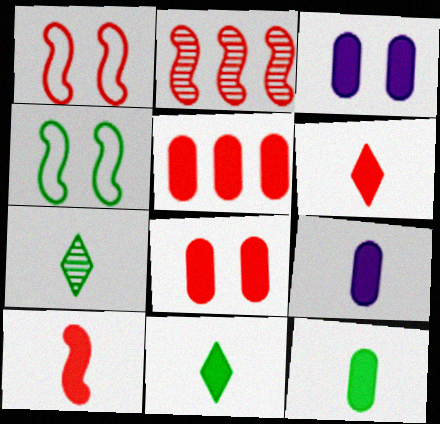[[1, 2, 10], 
[3, 5, 12], 
[9, 10, 11]]